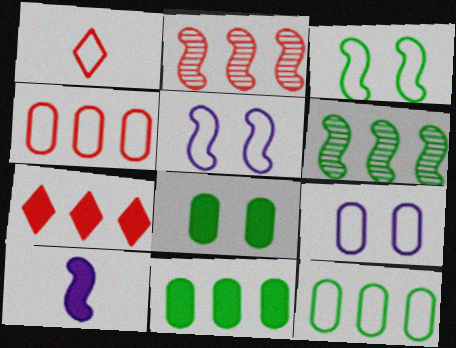[[1, 5, 12], 
[2, 3, 10], 
[2, 4, 7], 
[7, 8, 10]]